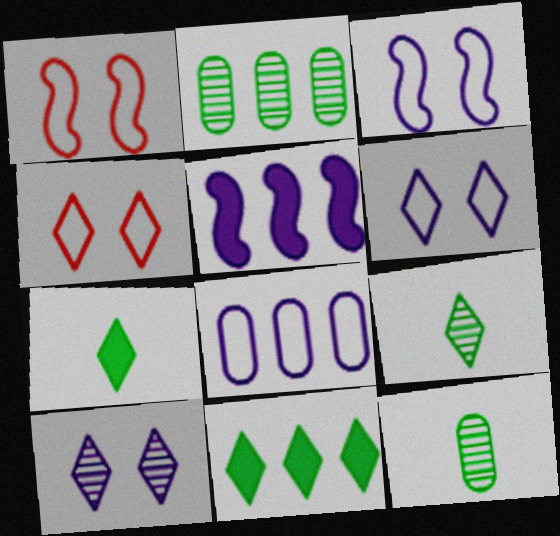[[4, 5, 12]]